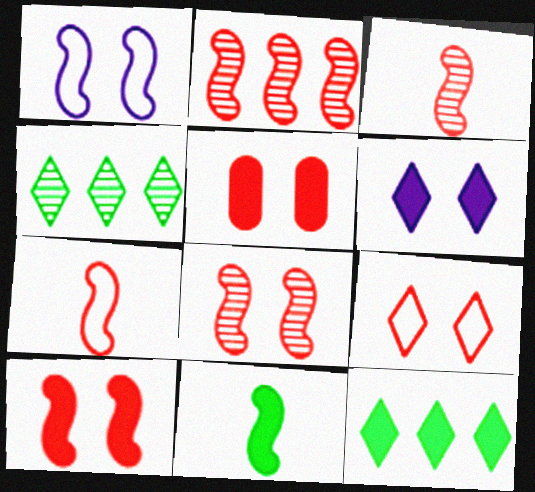[[1, 2, 11], 
[2, 3, 8], 
[2, 7, 10], 
[5, 8, 9]]